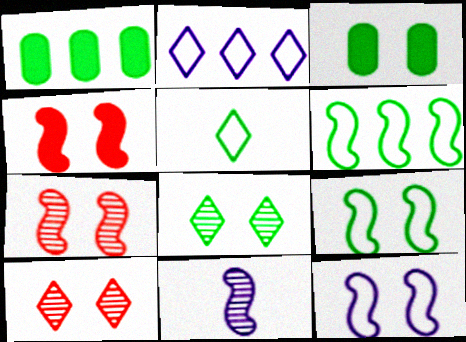[[3, 8, 9], 
[3, 10, 12], 
[4, 6, 11]]